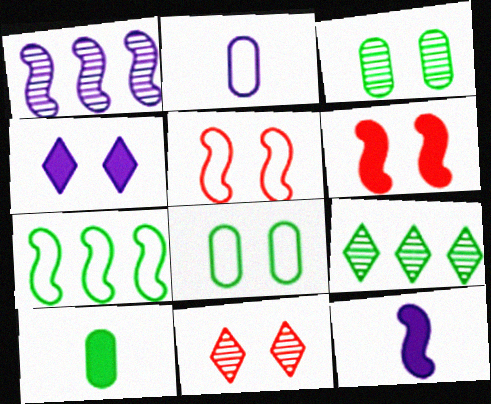[[1, 2, 4], 
[2, 6, 9], 
[3, 4, 5]]